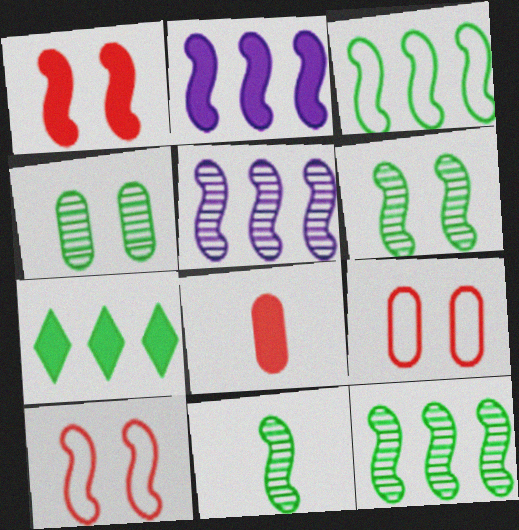[[2, 10, 11], 
[6, 11, 12]]